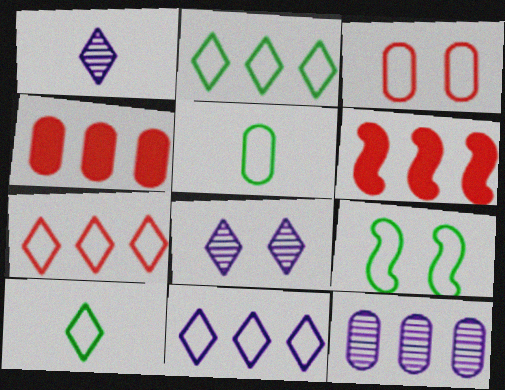[[1, 4, 9], 
[2, 5, 9], 
[2, 6, 12], 
[2, 7, 11], 
[5, 6, 8]]